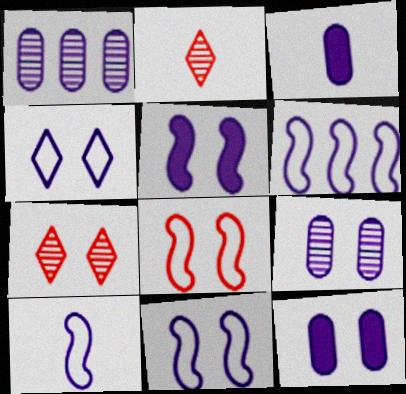[[4, 5, 9], 
[6, 10, 11]]